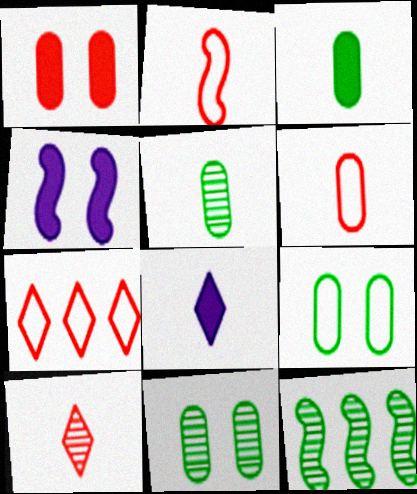[[2, 4, 12], 
[2, 5, 8], 
[4, 5, 7]]